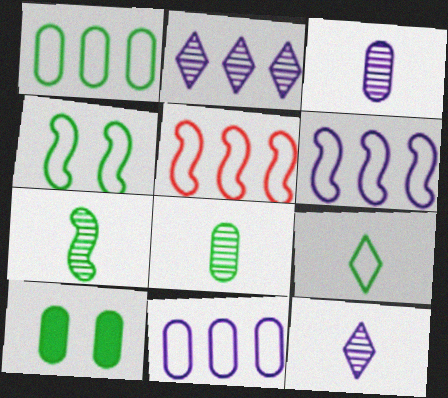[[1, 4, 9], 
[1, 8, 10], 
[5, 10, 12]]